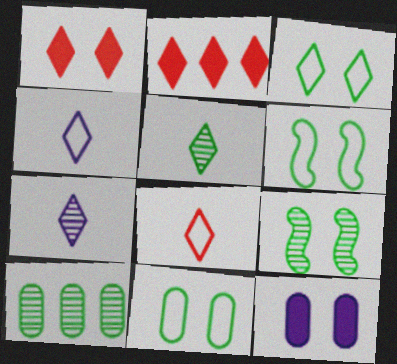[[2, 3, 7], 
[3, 6, 11], 
[5, 9, 10]]